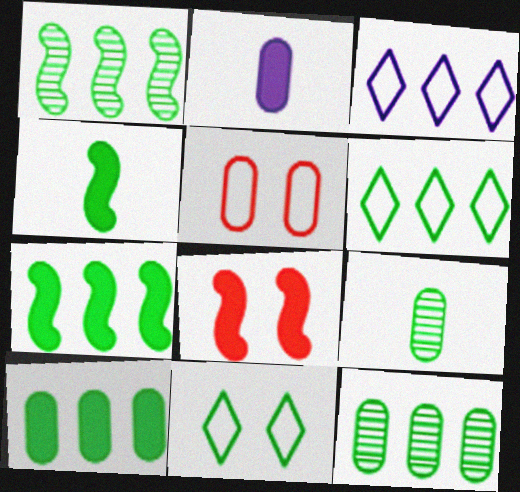[[1, 6, 10], 
[2, 5, 12], 
[3, 8, 9], 
[4, 11, 12], 
[6, 7, 12], 
[7, 9, 11]]